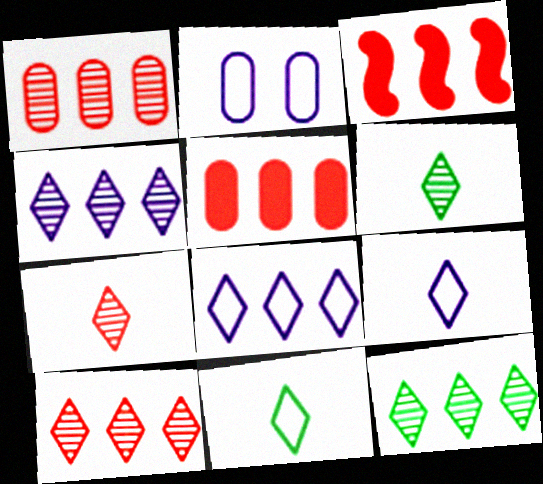[[2, 3, 6], 
[4, 10, 12]]